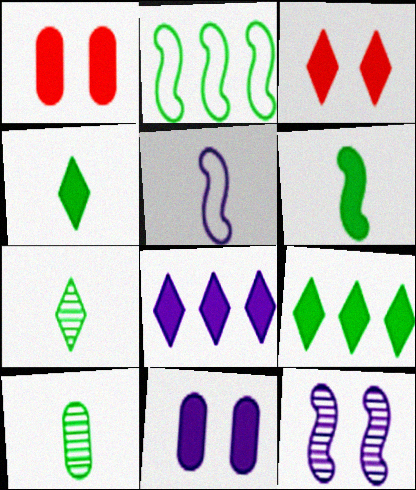[[1, 6, 8], 
[3, 4, 8]]